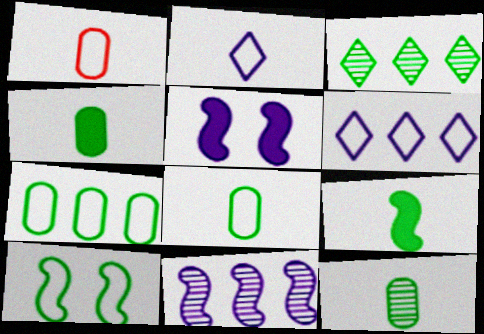[[1, 3, 5], 
[1, 6, 10], 
[3, 4, 10], 
[4, 8, 12]]